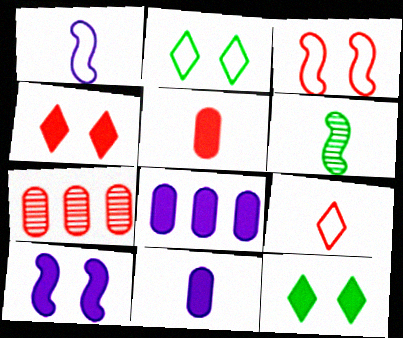[[1, 7, 12], 
[6, 9, 11]]